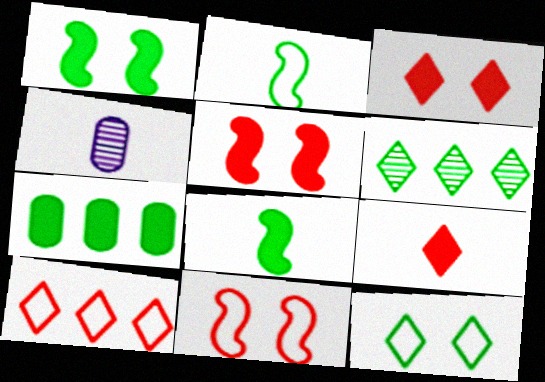[[1, 4, 10], 
[2, 4, 9]]